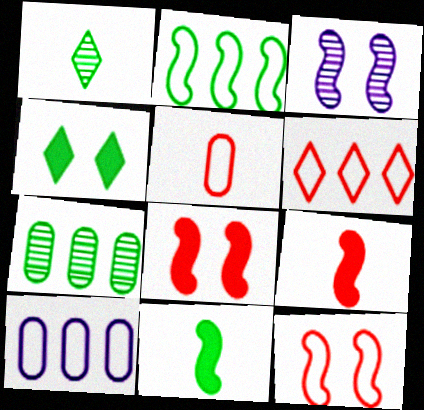[[1, 8, 10], 
[2, 3, 9], 
[2, 6, 10], 
[5, 6, 12]]